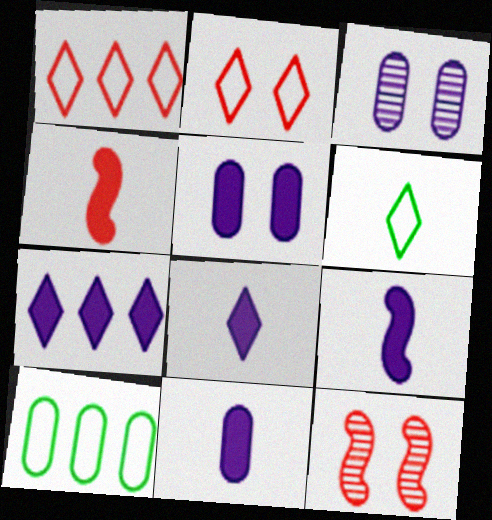[[5, 7, 9], 
[8, 9, 11], 
[8, 10, 12]]